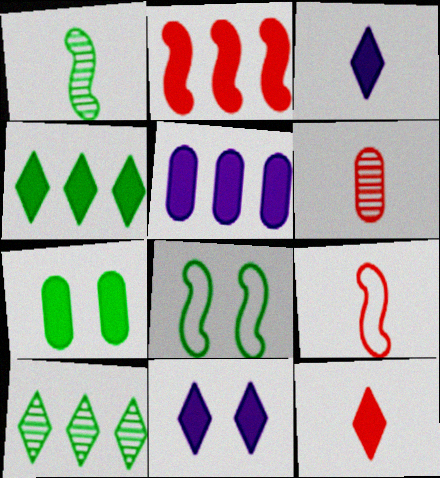[[2, 3, 7], 
[2, 4, 5], 
[4, 11, 12], 
[6, 9, 12]]